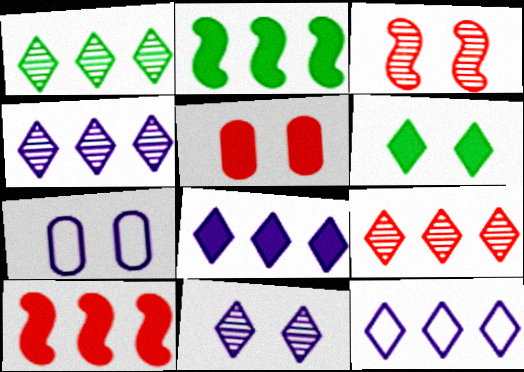[[1, 4, 9], 
[3, 6, 7], 
[4, 8, 12]]